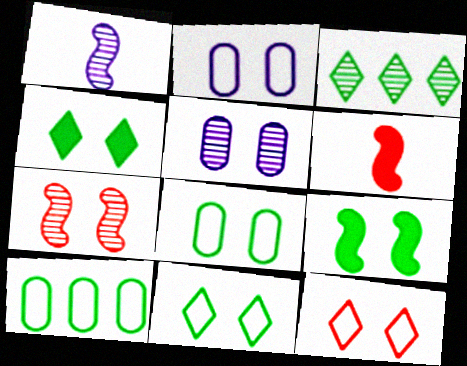[[2, 3, 6], 
[2, 4, 7], 
[5, 9, 12]]